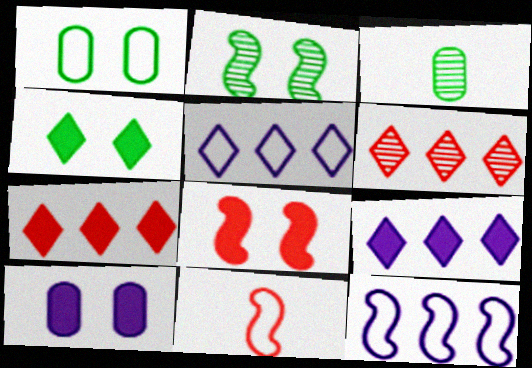[[1, 2, 4], 
[1, 5, 11], 
[3, 5, 8], 
[4, 8, 10]]